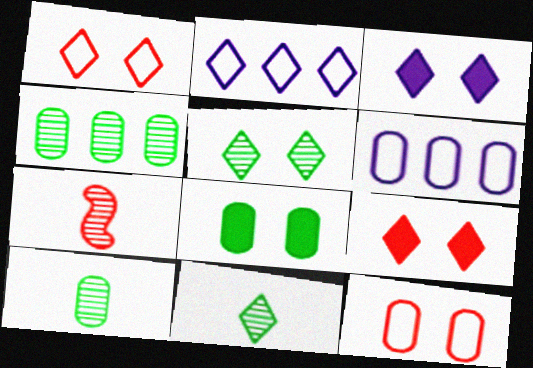[[1, 3, 5], 
[2, 7, 8], 
[2, 9, 11]]